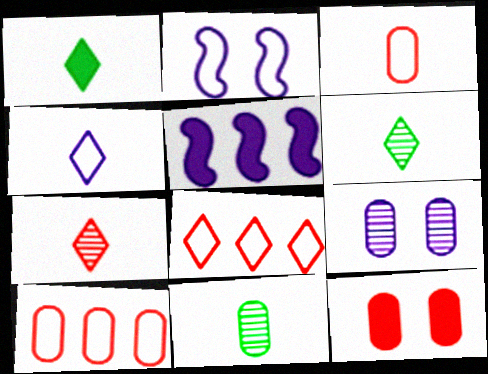[[1, 4, 7], 
[1, 5, 12], 
[4, 5, 9]]